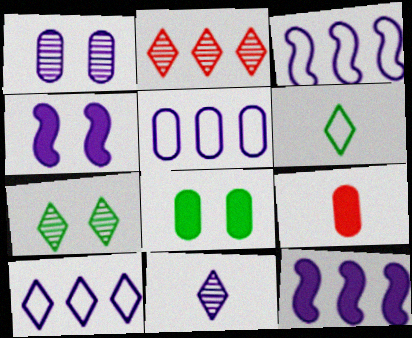[[2, 7, 11], 
[3, 5, 10], 
[3, 7, 9], 
[4, 5, 11]]